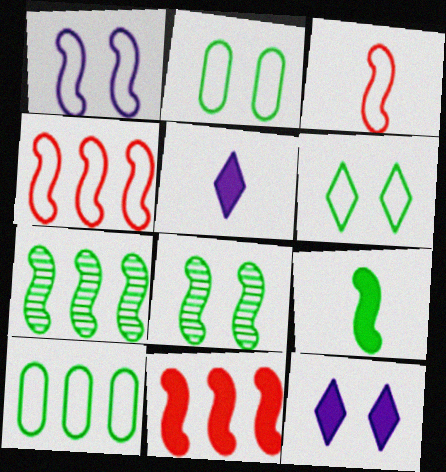[]